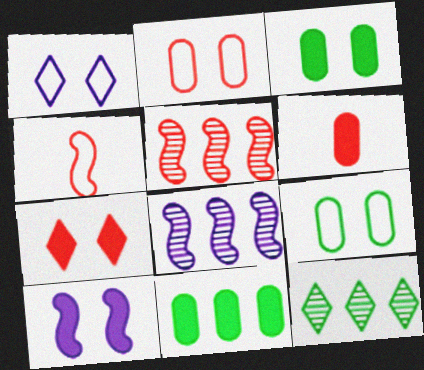[[3, 7, 10]]